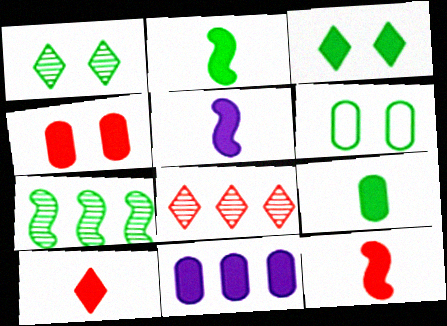[[2, 5, 12], 
[3, 11, 12], 
[4, 9, 11], 
[5, 6, 8], 
[5, 9, 10]]